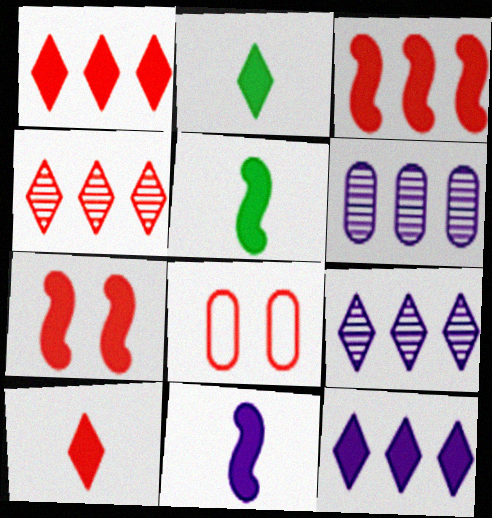[[5, 8, 9]]